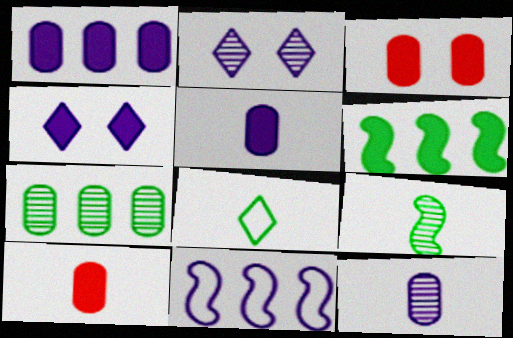[[2, 5, 11], 
[4, 6, 10], 
[4, 11, 12]]